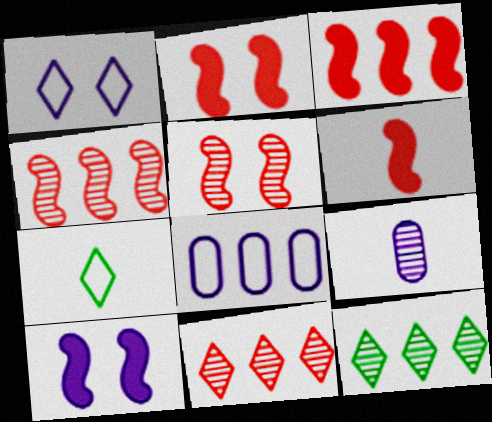[[2, 3, 6], 
[3, 8, 12], 
[5, 9, 12], 
[6, 7, 9]]